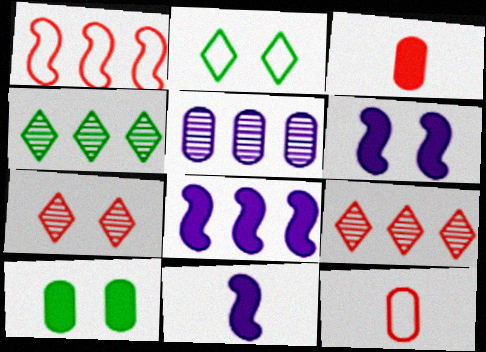[[1, 3, 7], 
[4, 6, 12], 
[5, 10, 12], 
[6, 8, 11]]